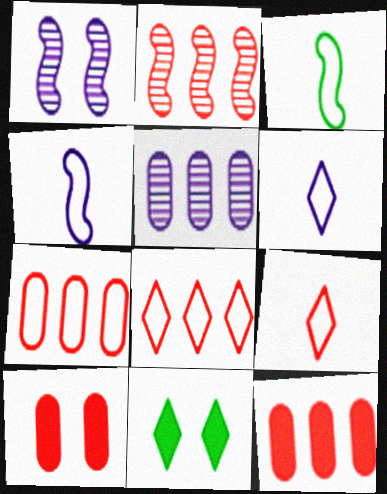[[2, 8, 12], 
[2, 9, 10]]